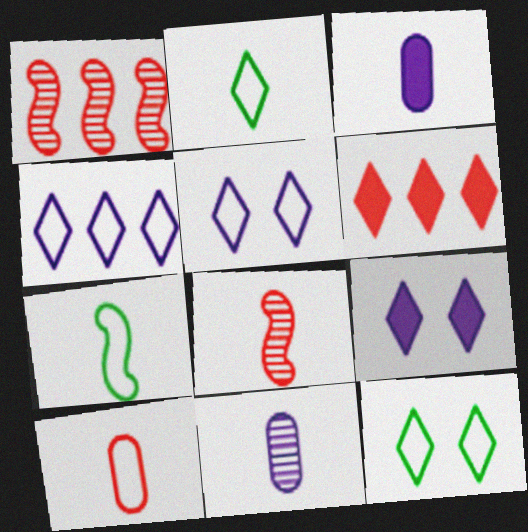[[1, 3, 12], 
[2, 3, 8]]